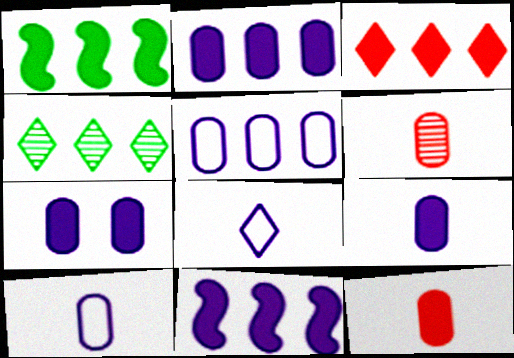[[1, 2, 3], 
[2, 7, 9]]